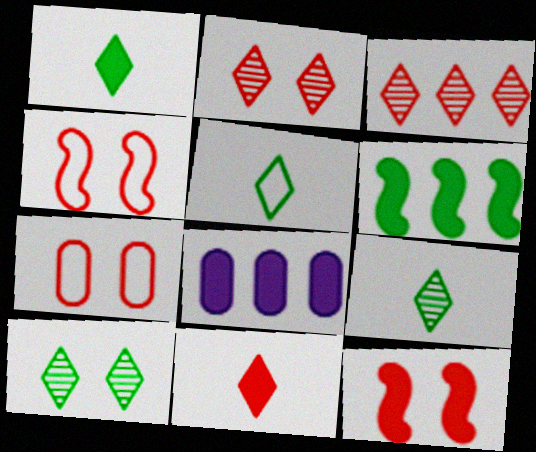[[1, 5, 9], 
[1, 8, 12], 
[2, 7, 12], 
[4, 8, 9]]